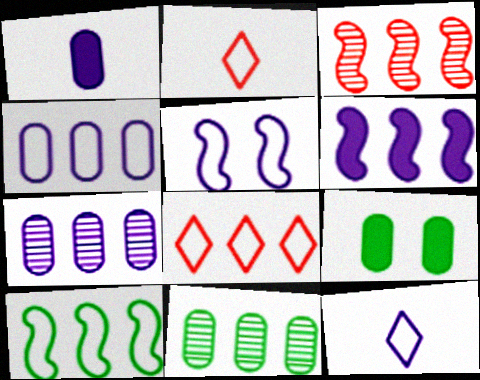[[3, 6, 10], 
[3, 9, 12], 
[4, 5, 12], 
[4, 8, 10], 
[6, 8, 11]]